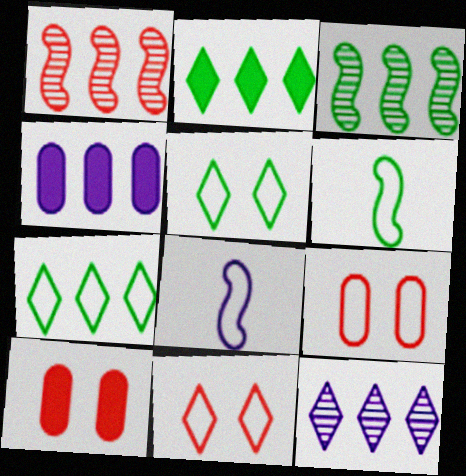[[1, 4, 7], 
[6, 10, 12], 
[7, 8, 9]]